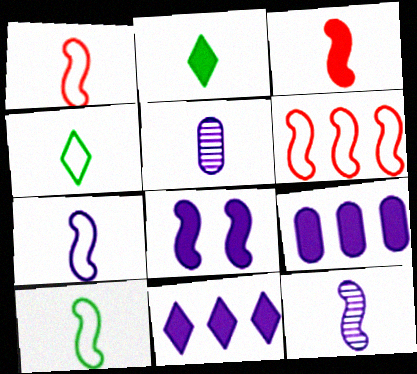[[1, 2, 5], 
[1, 7, 10], 
[3, 4, 5], 
[3, 10, 12]]